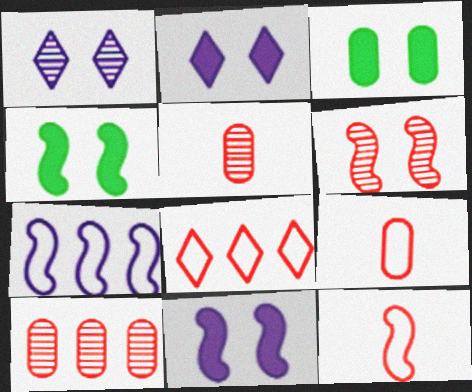[]